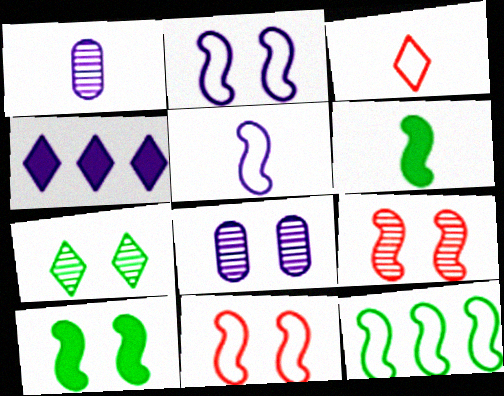[[1, 2, 4], 
[1, 3, 6], 
[2, 9, 10], 
[3, 4, 7], 
[4, 5, 8], 
[5, 11, 12], 
[7, 8, 9]]